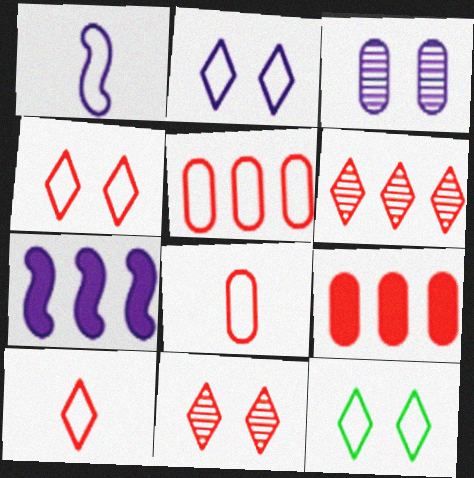[[1, 5, 12], 
[2, 4, 12]]